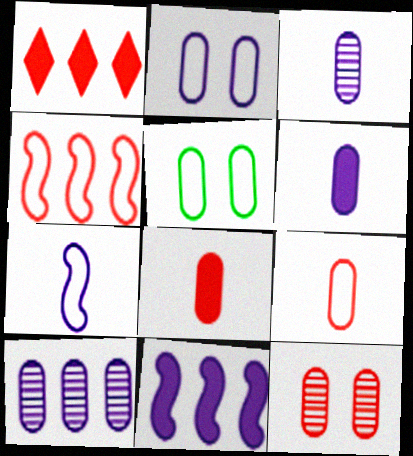[[2, 6, 10], 
[5, 8, 10]]